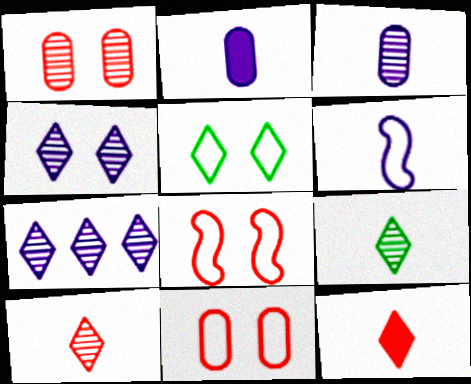[[5, 7, 12]]